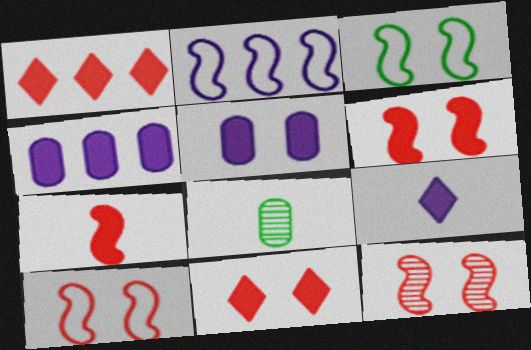[[2, 8, 11], 
[6, 10, 12]]